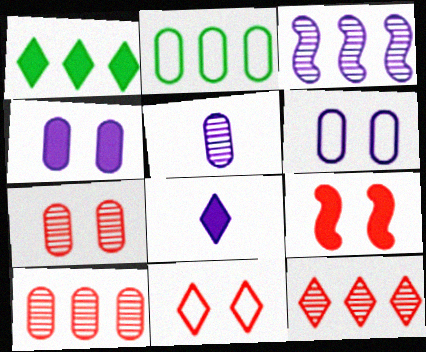[[3, 6, 8], 
[7, 9, 11]]